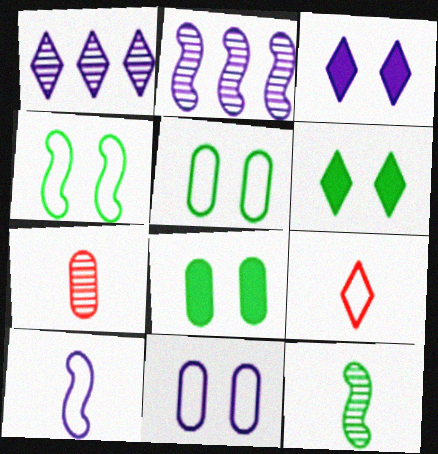[[1, 6, 9], 
[2, 8, 9]]